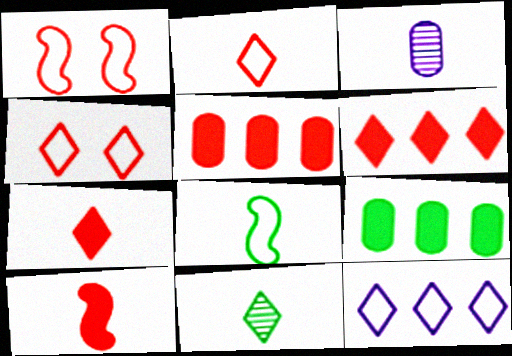[[3, 7, 8]]